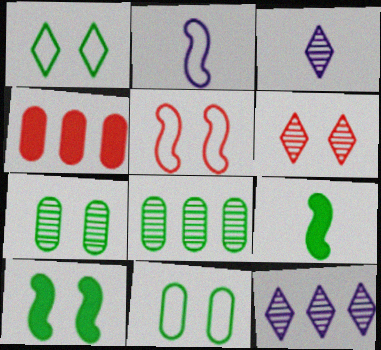[[1, 7, 10], 
[1, 8, 9]]